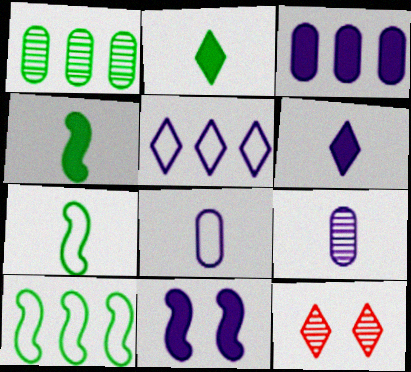[[2, 5, 12], 
[3, 6, 11], 
[3, 7, 12], 
[5, 9, 11]]